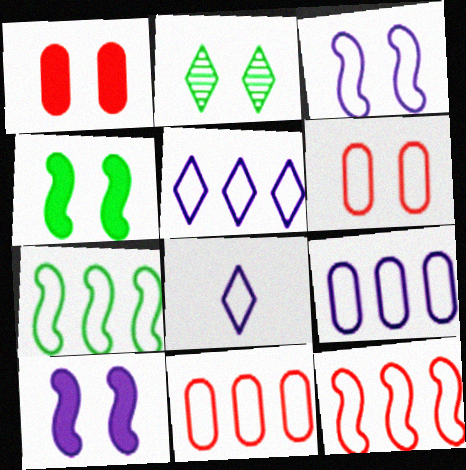[[1, 2, 3], 
[2, 6, 10], 
[3, 8, 9], 
[5, 7, 11], 
[6, 7, 8]]